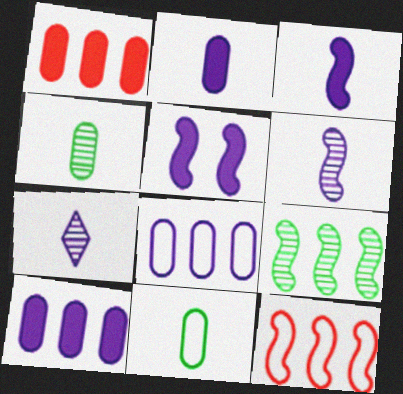[[5, 7, 8]]